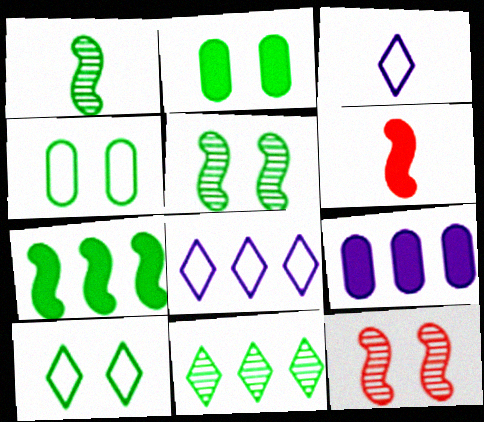[[2, 5, 10]]